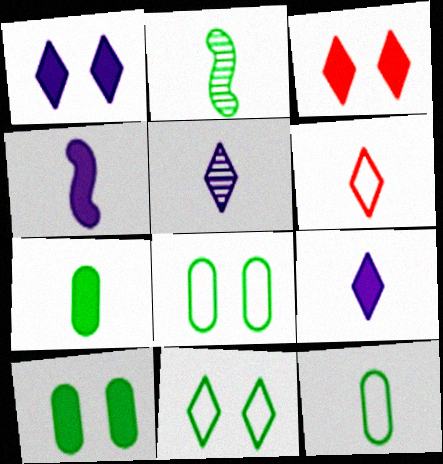[]